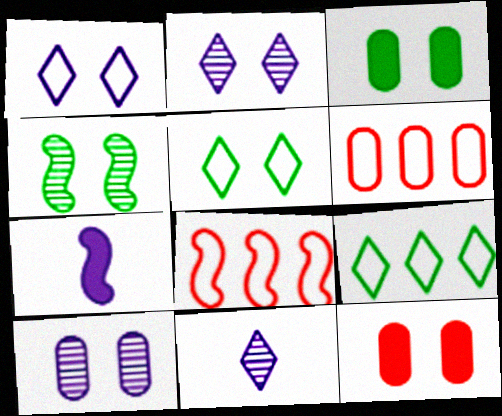[[1, 4, 12], 
[3, 4, 5], 
[3, 8, 11], 
[4, 7, 8]]